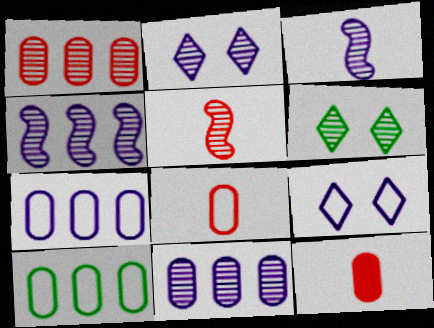[[1, 3, 6], 
[2, 3, 11], 
[5, 6, 11]]